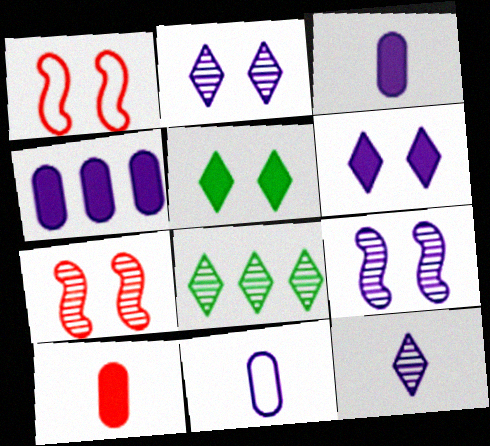[[1, 3, 8]]